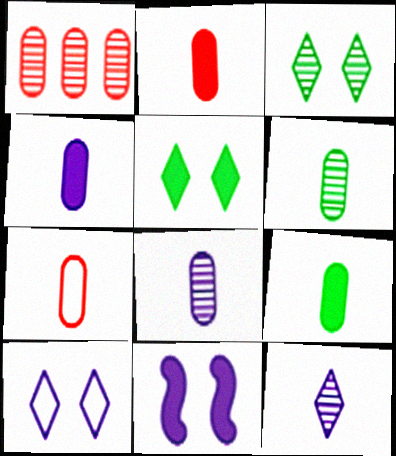[[2, 4, 9], 
[4, 6, 7], 
[7, 8, 9]]